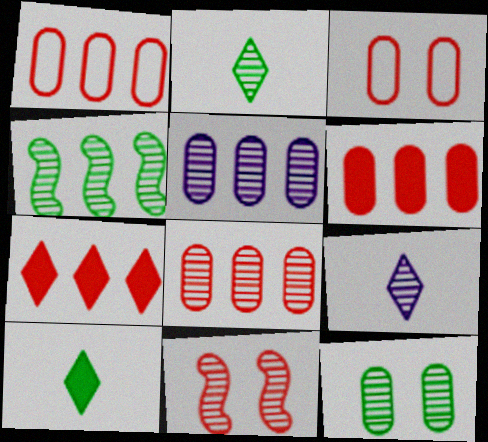[[1, 6, 8], 
[2, 4, 12], 
[2, 5, 11]]